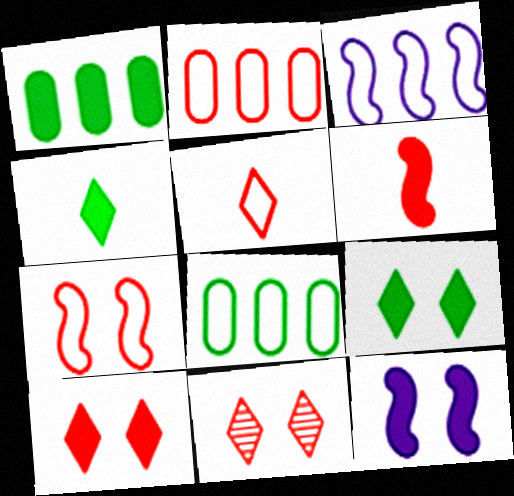[[2, 5, 7], 
[2, 6, 11]]